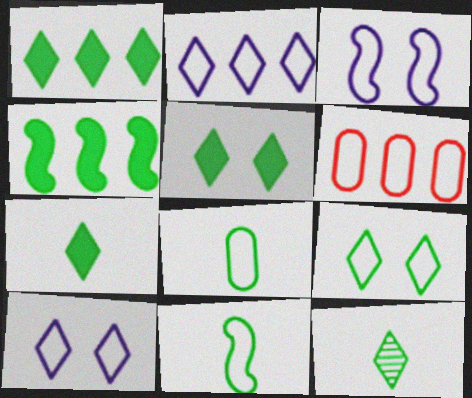[[1, 5, 7], 
[1, 9, 12], 
[6, 10, 11]]